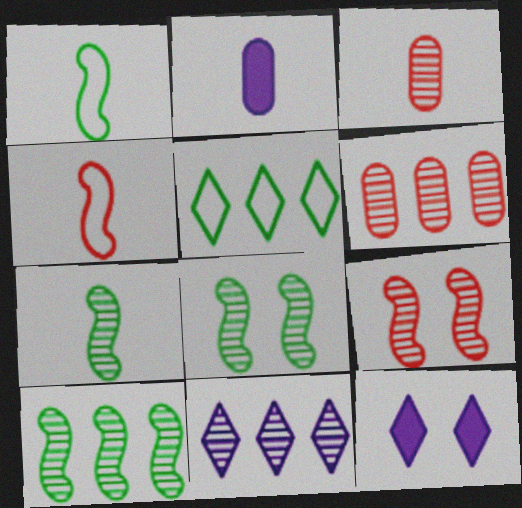[[1, 6, 12], 
[2, 5, 9], 
[3, 8, 11], 
[6, 10, 11], 
[7, 8, 10]]